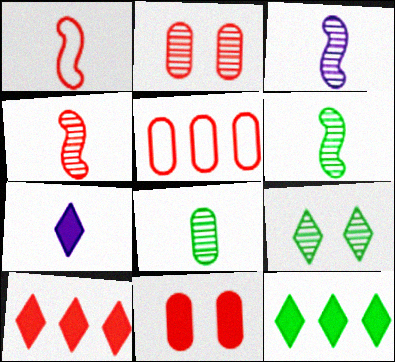[[1, 2, 10], 
[1, 7, 8], 
[3, 4, 6]]